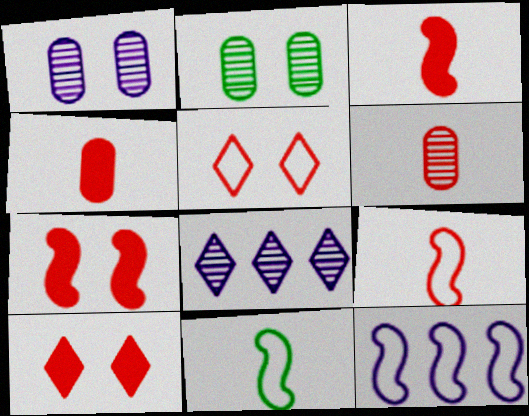[]